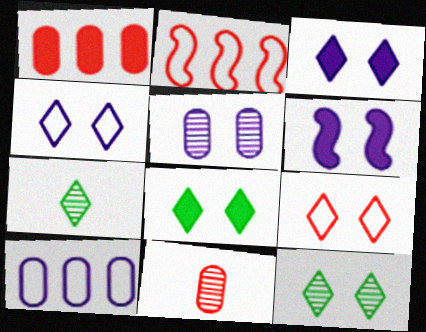[[3, 9, 12], 
[4, 5, 6]]